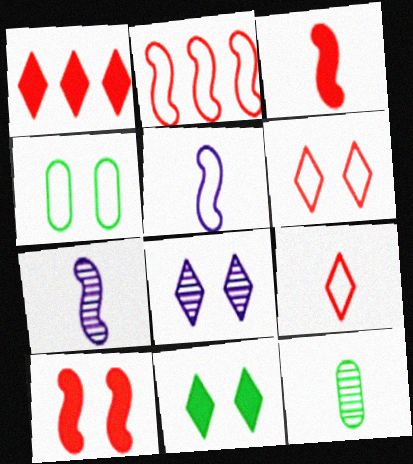[[1, 4, 7], 
[4, 8, 10], 
[6, 8, 11]]